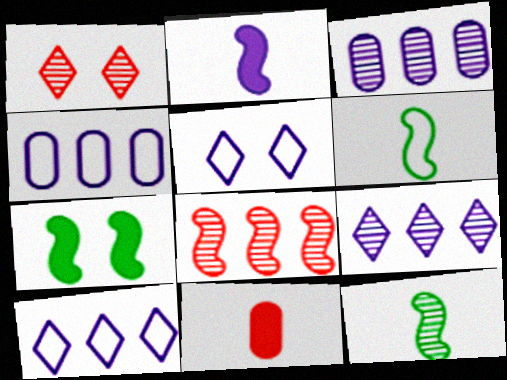[[1, 3, 12], 
[2, 3, 5]]